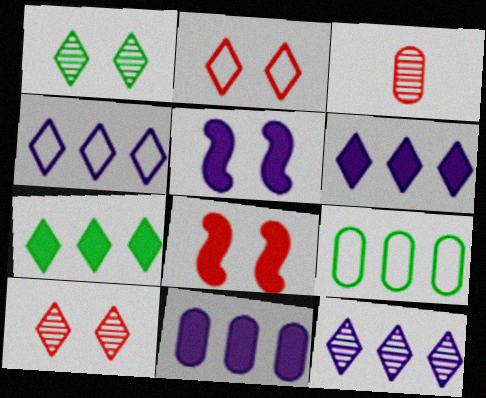[[4, 6, 12]]